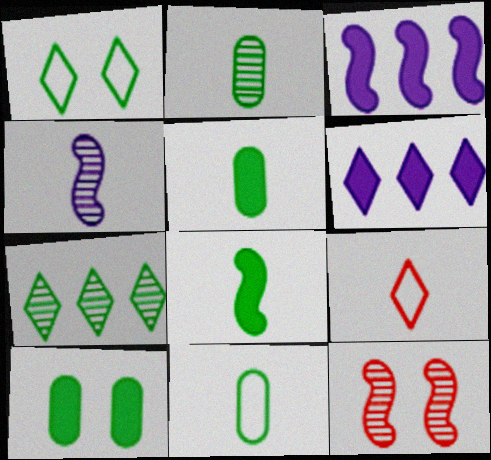[[2, 5, 11], 
[4, 5, 9], 
[6, 11, 12]]